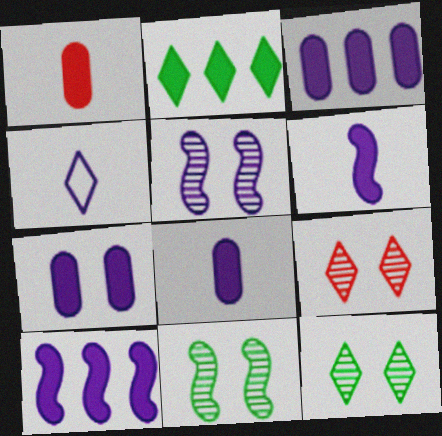[[2, 4, 9], 
[3, 4, 5], 
[3, 7, 8]]